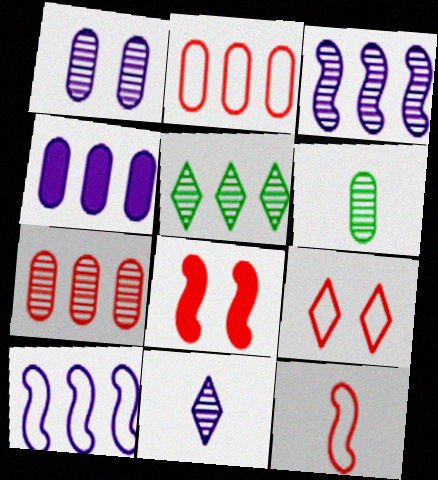[[1, 3, 11], 
[1, 6, 7], 
[2, 9, 12], 
[3, 5, 7]]